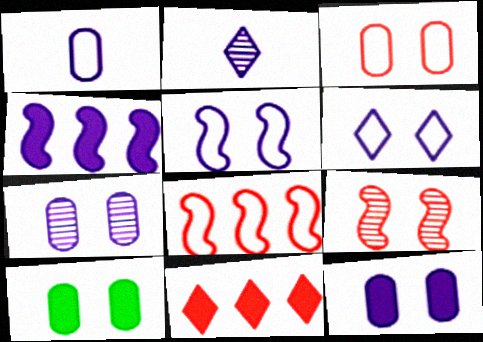[[2, 8, 10], 
[3, 7, 10], 
[6, 9, 10]]